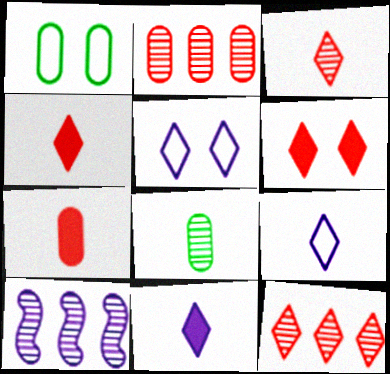[[1, 4, 10]]